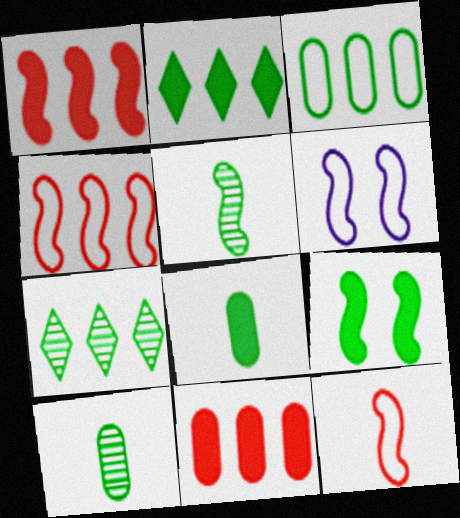[[1, 5, 6], 
[2, 8, 9]]